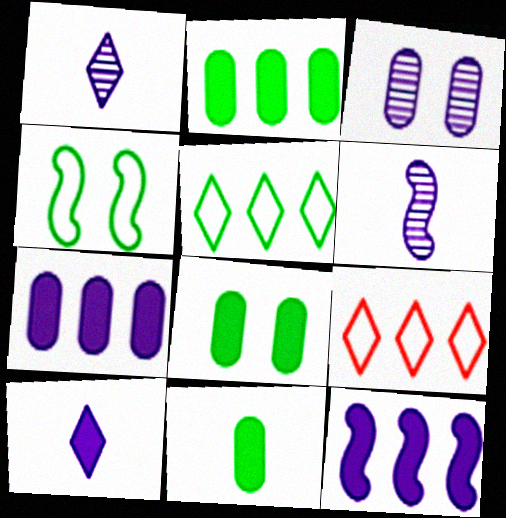[[2, 8, 11], 
[6, 8, 9]]